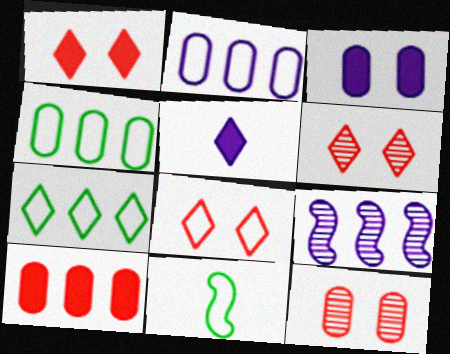[[1, 6, 8], 
[2, 8, 11], 
[5, 6, 7], 
[7, 9, 10]]